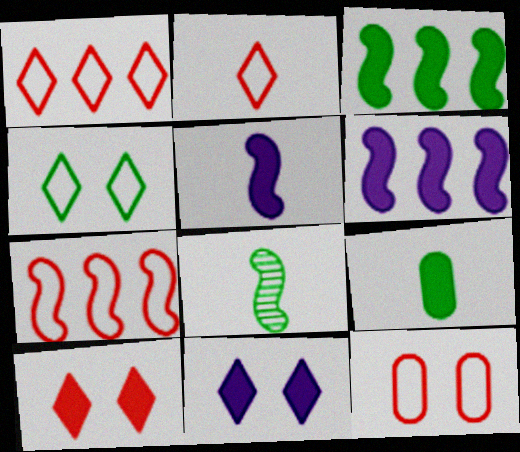[[2, 7, 12], 
[6, 9, 10]]